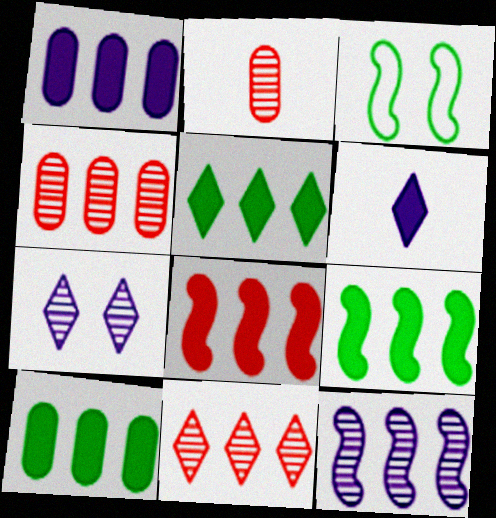[[1, 5, 8], 
[3, 4, 6], 
[5, 9, 10]]